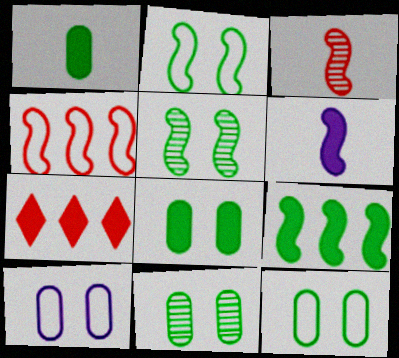[[4, 5, 6], 
[6, 7, 8], 
[8, 11, 12]]